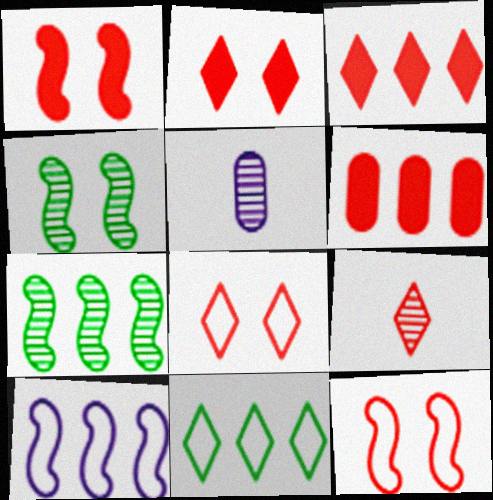[[1, 5, 11], 
[3, 8, 9], 
[6, 9, 12]]